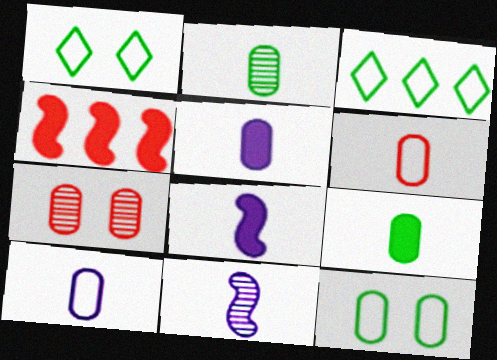[[2, 5, 6], 
[3, 7, 8]]